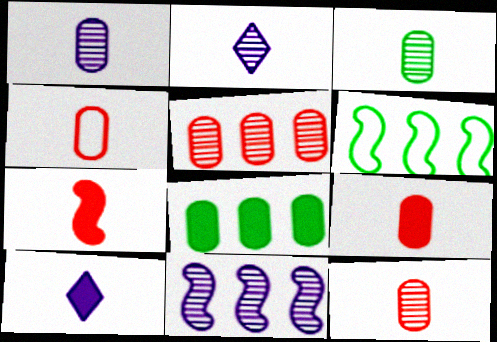[[1, 3, 12], 
[4, 9, 12]]